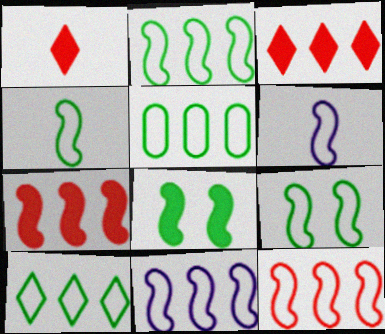[[2, 4, 9], 
[2, 5, 10], 
[2, 11, 12], 
[6, 9, 12]]